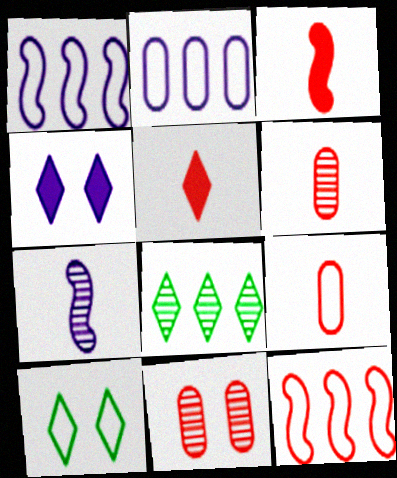[[1, 9, 10], 
[2, 4, 7], 
[5, 11, 12], 
[7, 8, 11]]